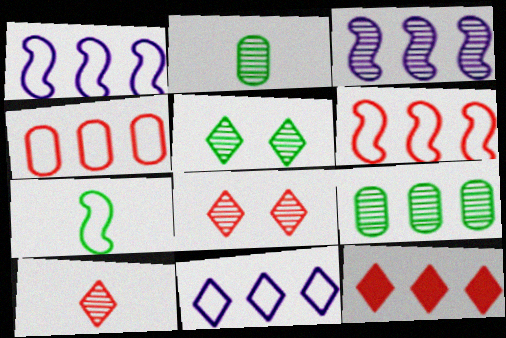[[1, 9, 12], 
[2, 3, 8]]